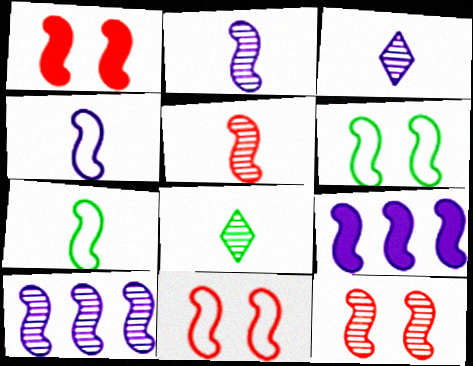[[1, 7, 10], 
[1, 11, 12], 
[5, 6, 9], 
[7, 9, 12]]